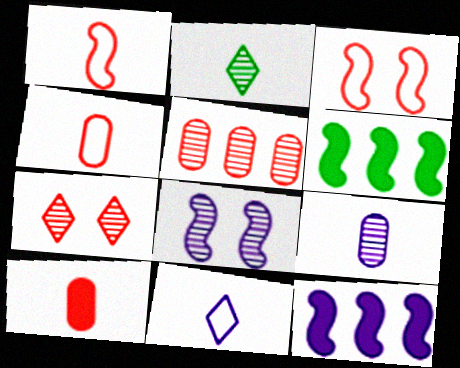[[1, 6, 8], 
[2, 5, 8]]